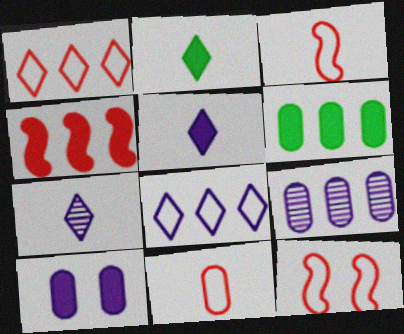[[1, 11, 12], 
[2, 4, 10], 
[2, 9, 12], 
[6, 7, 12]]